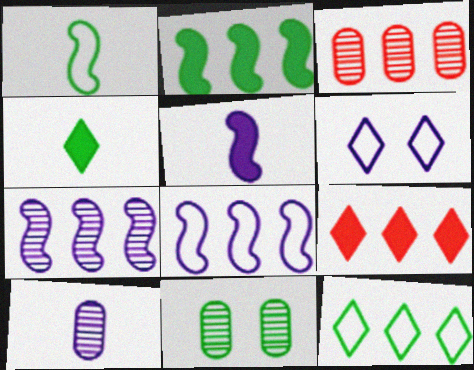[[3, 10, 11]]